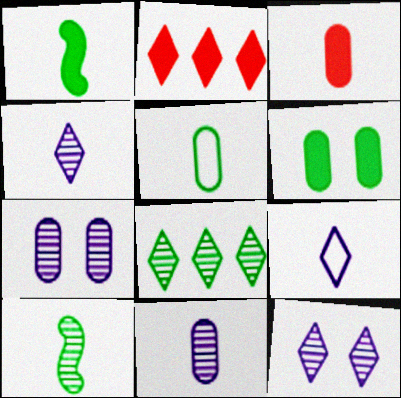[[3, 5, 11], 
[3, 9, 10]]